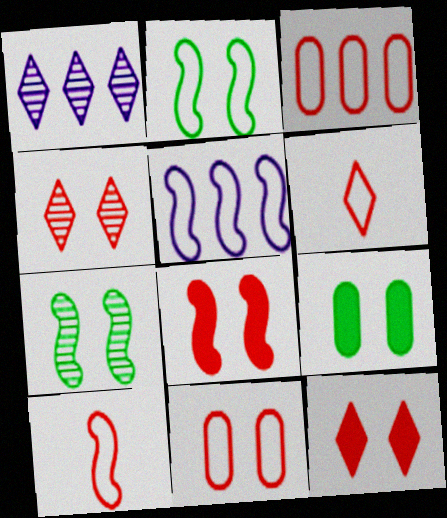[[1, 9, 10], 
[2, 5, 10], 
[4, 8, 11]]